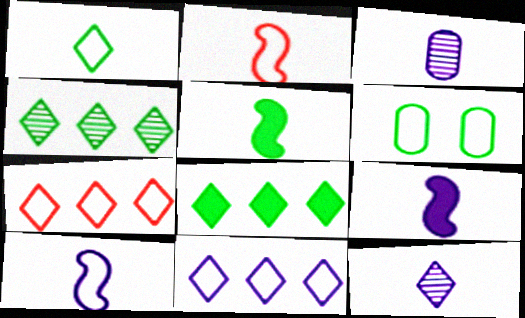[[2, 6, 11], 
[4, 5, 6], 
[6, 7, 10]]